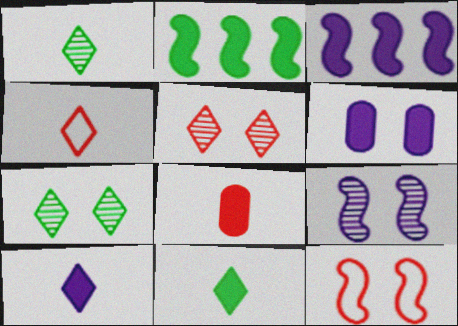[[1, 4, 10], 
[3, 6, 10], 
[6, 7, 12]]